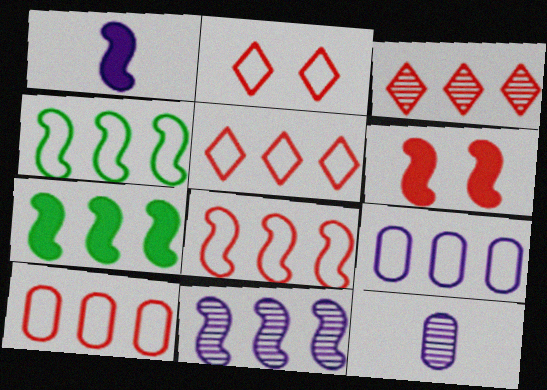[[1, 6, 7], 
[2, 7, 12], 
[3, 7, 9], 
[4, 5, 9], 
[5, 8, 10], 
[7, 8, 11]]